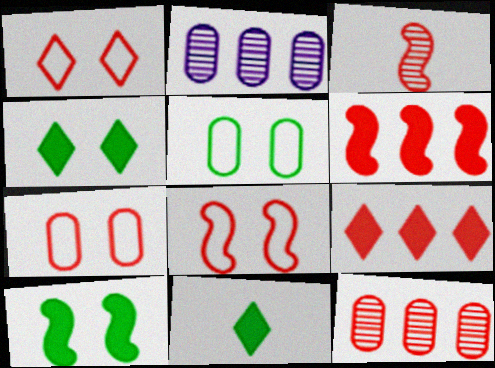[[1, 7, 8], 
[2, 8, 11], 
[3, 6, 8], 
[3, 7, 9]]